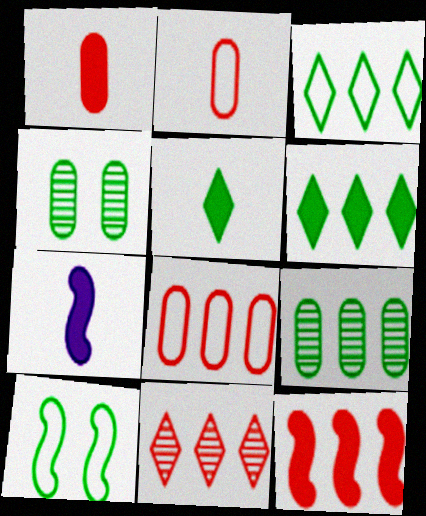[[1, 5, 7], 
[5, 9, 10], 
[8, 11, 12]]